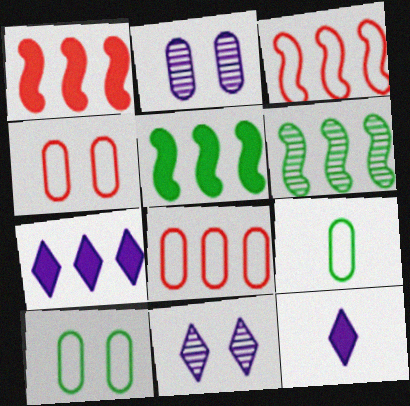[[1, 9, 11], 
[4, 6, 12], 
[6, 7, 8]]